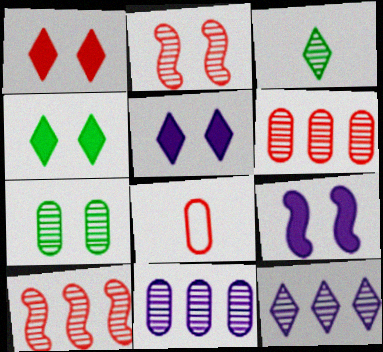[[1, 4, 5], 
[1, 8, 10], 
[2, 3, 11]]